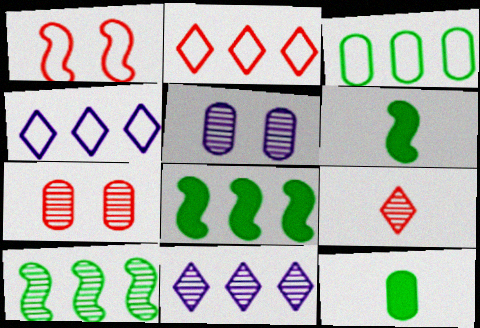[[1, 11, 12], 
[2, 5, 6], 
[4, 6, 7], 
[5, 9, 10]]